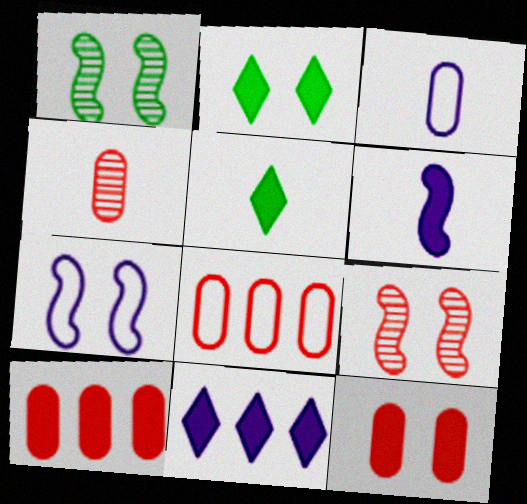[[2, 6, 10], 
[4, 8, 12]]